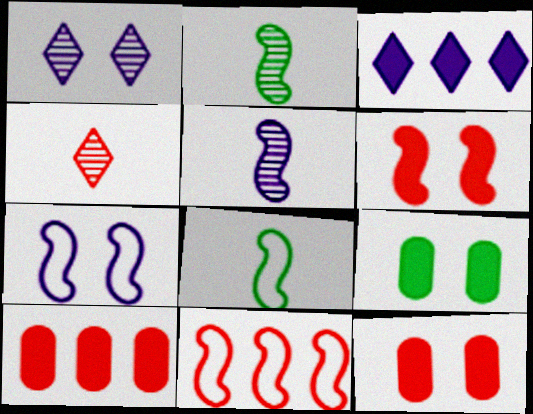[[1, 8, 10], 
[4, 11, 12], 
[7, 8, 11]]